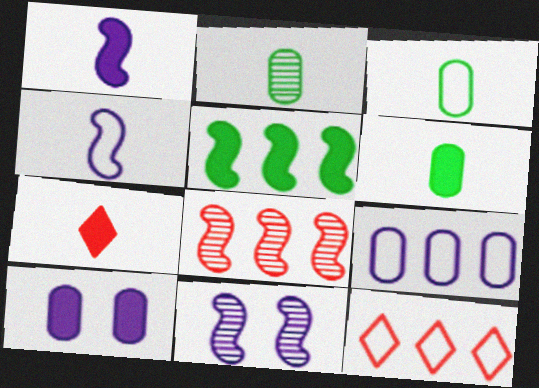[[1, 6, 7], 
[2, 3, 6], 
[2, 4, 7], 
[5, 7, 10], 
[6, 11, 12]]